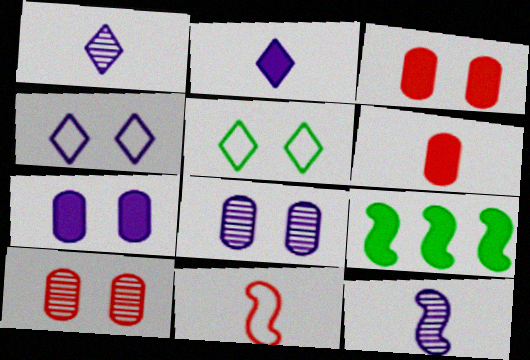[[2, 3, 9]]